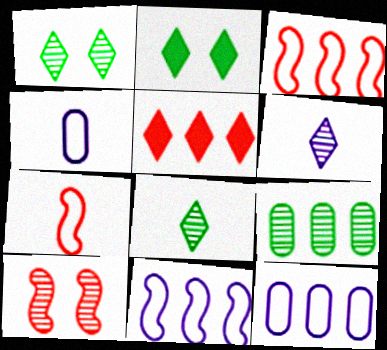[[5, 9, 11], 
[6, 9, 10]]